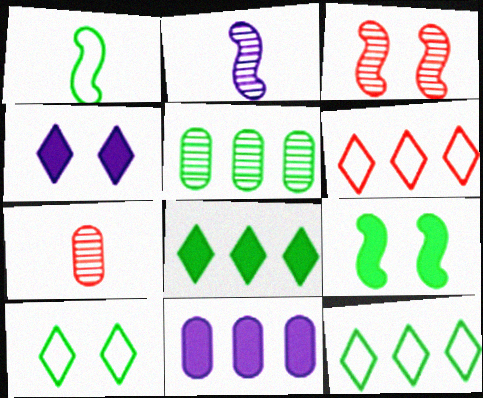[]